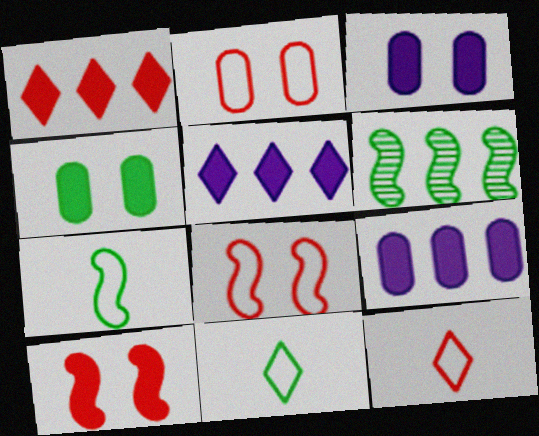[[3, 6, 12], 
[4, 6, 11]]